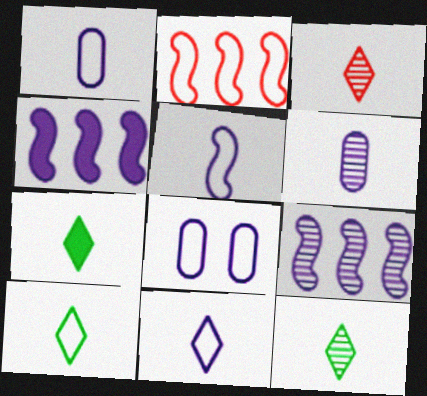[[1, 5, 11], 
[2, 8, 10], 
[3, 7, 11], 
[7, 10, 12]]